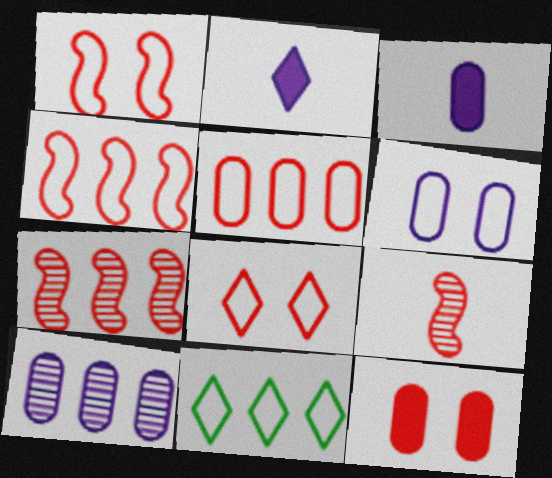[[3, 6, 10]]